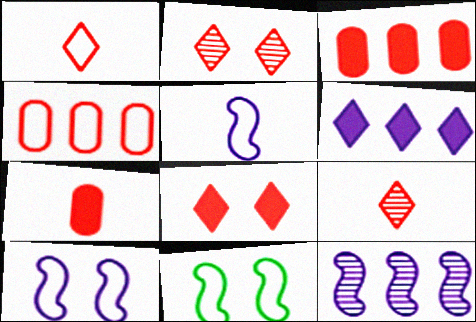[]